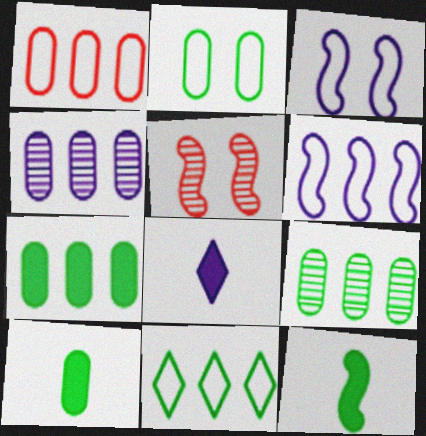[[1, 4, 7], 
[1, 6, 11], 
[2, 9, 10], 
[3, 4, 8], 
[5, 6, 12]]